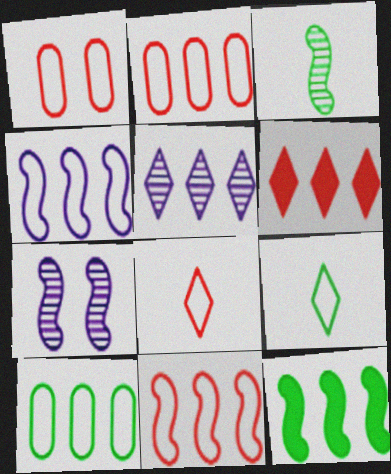[[1, 4, 9], 
[1, 8, 11], 
[2, 5, 12]]